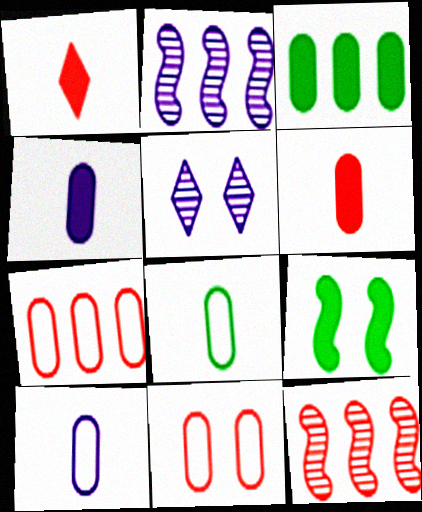[[1, 11, 12], 
[5, 9, 11]]